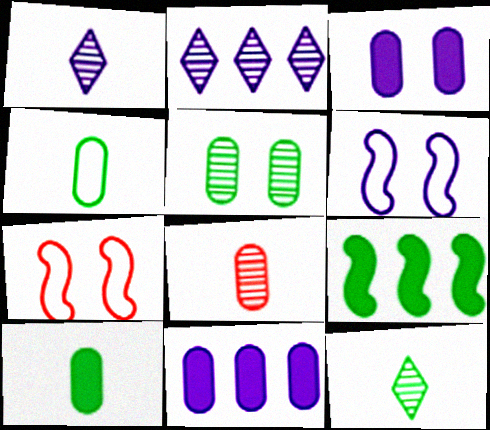[[1, 6, 11], 
[2, 7, 10], 
[7, 11, 12]]